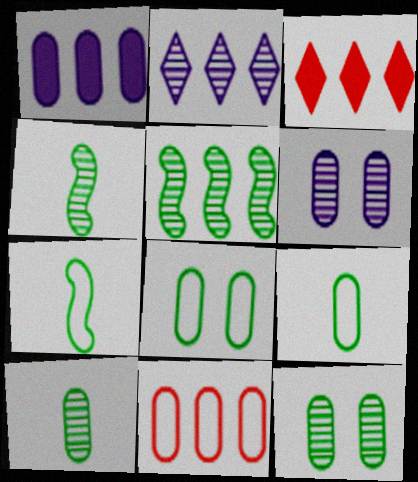[[3, 6, 7]]